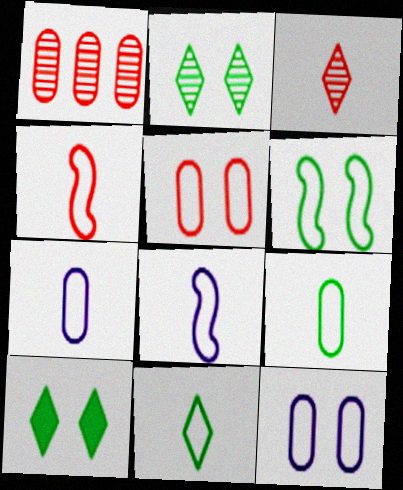[[1, 8, 10], 
[4, 7, 11]]